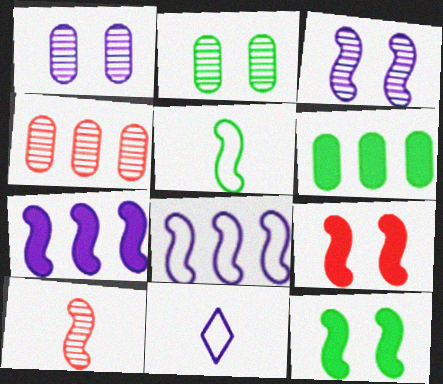[[1, 7, 11], 
[4, 11, 12], 
[8, 10, 12]]